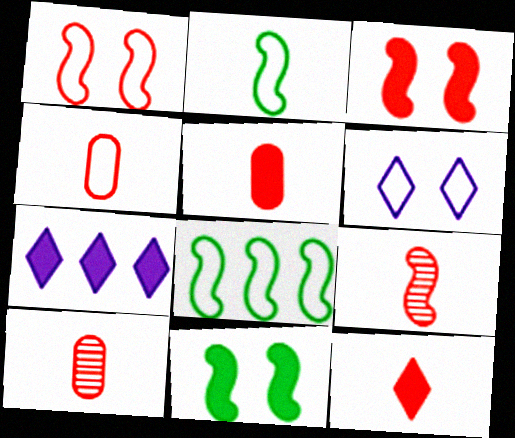[[4, 5, 10], 
[4, 6, 8], 
[4, 9, 12], 
[5, 7, 11]]